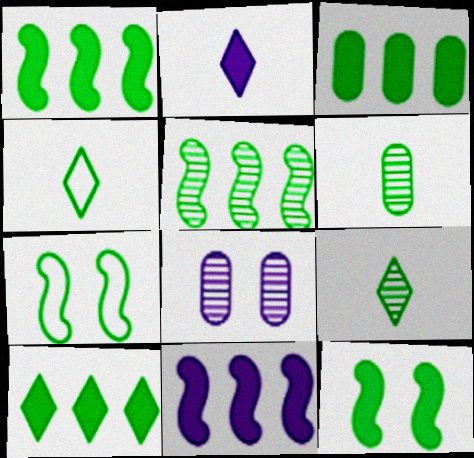[[1, 3, 10], 
[3, 7, 9], 
[6, 7, 10]]